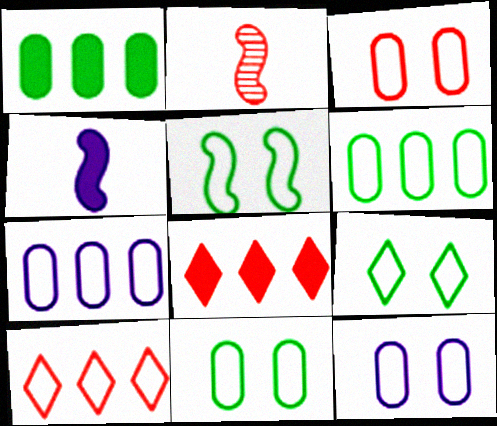[[2, 3, 8], 
[3, 11, 12], 
[5, 9, 11]]